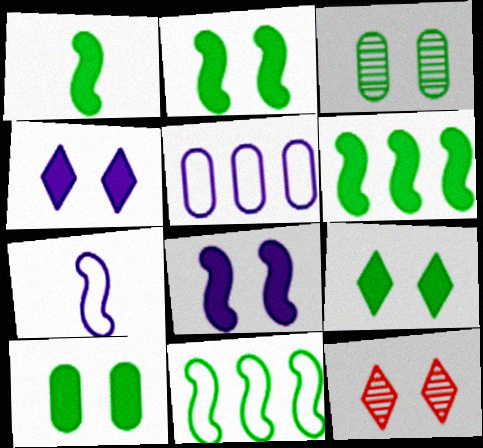[[1, 2, 6], 
[1, 5, 12], 
[2, 9, 10]]